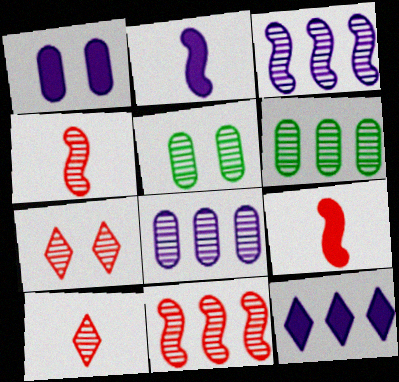[[1, 2, 12], 
[3, 5, 10]]